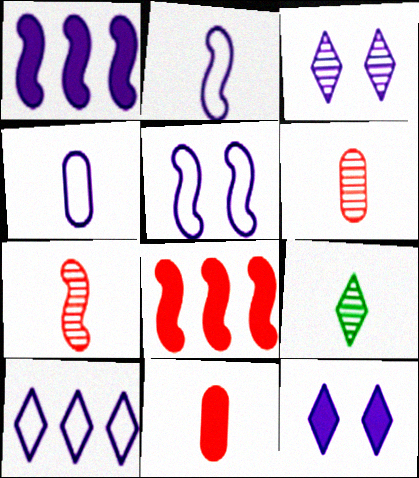[[1, 3, 4], 
[2, 9, 11], 
[4, 5, 10]]